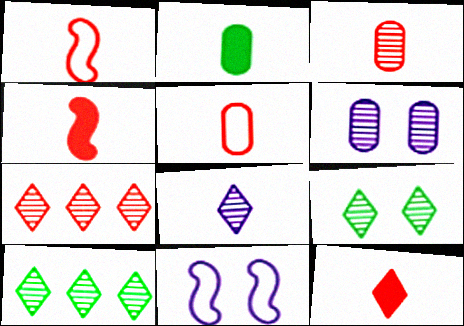[[1, 2, 8], 
[1, 3, 12], 
[2, 7, 11], 
[7, 8, 9]]